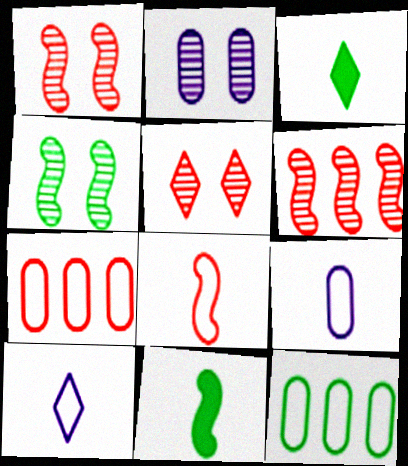[[2, 4, 5], 
[3, 4, 12]]